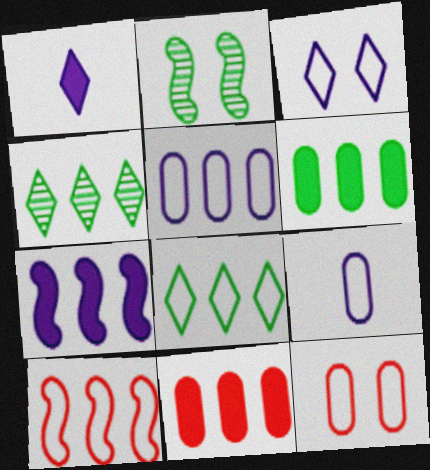[[5, 8, 10]]